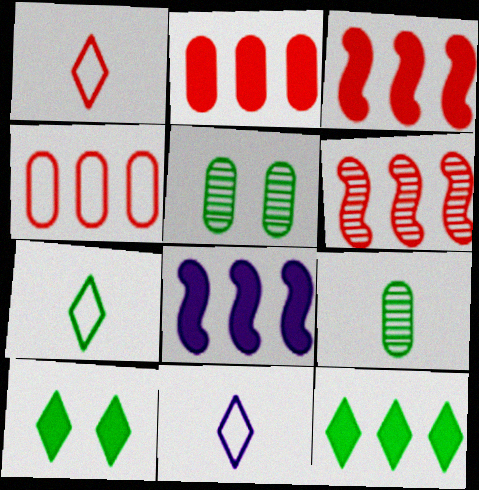[[1, 5, 8], 
[1, 7, 11], 
[2, 8, 12], 
[3, 5, 11]]